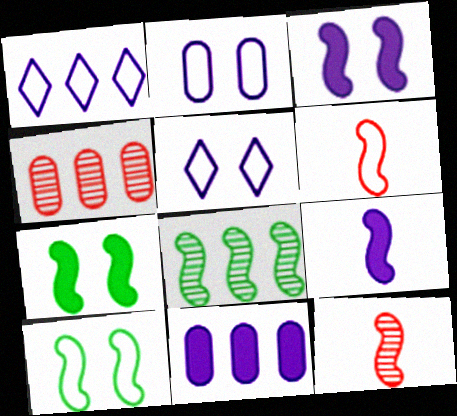[[3, 6, 8]]